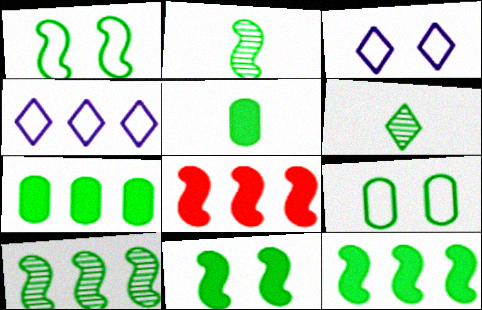[[1, 2, 12], 
[1, 6, 7], 
[6, 9, 12]]